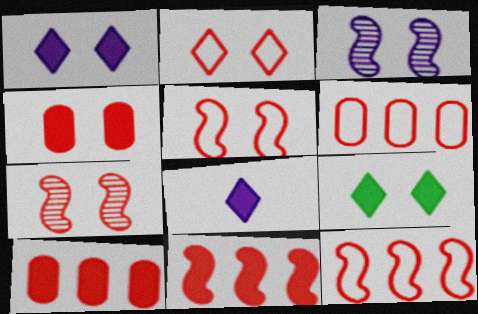[[2, 4, 7]]